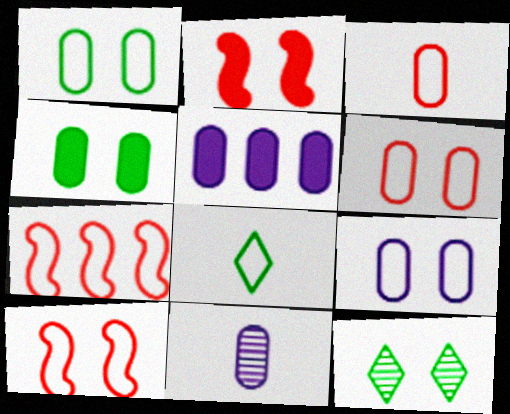[[1, 6, 9], 
[2, 9, 12], 
[5, 9, 11], 
[7, 8, 9]]